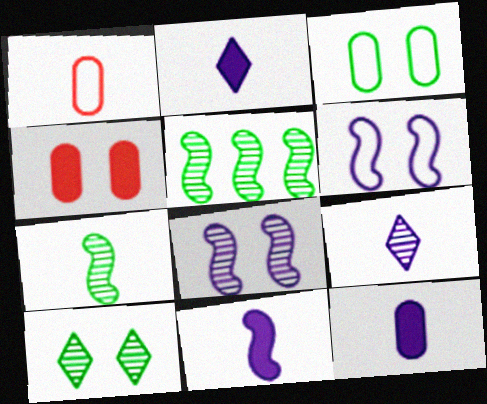[[1, 2, 7], 
[2, 11, 12], 
[4, 6, 10]]